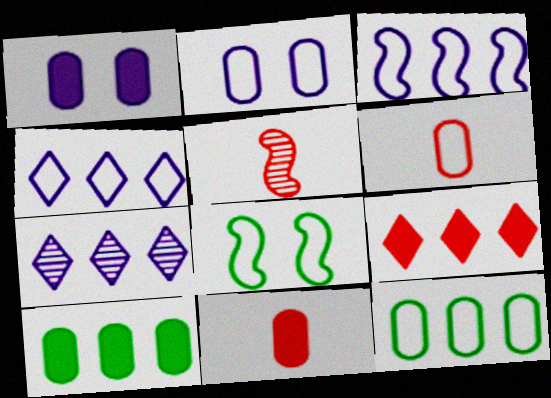[[1, 10, 11], 
[2, 6, 12], 
[4, 6, 8], 
[7, 8, 11]]